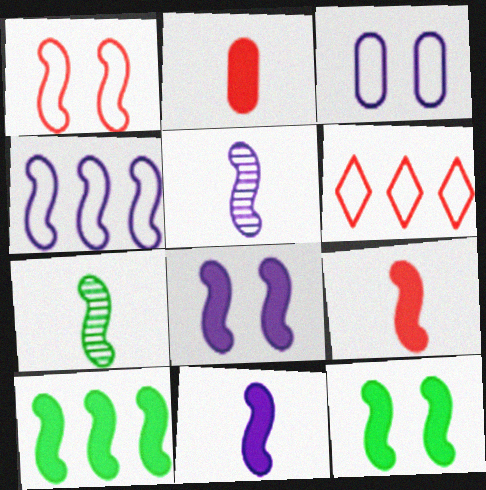[[1, 5, 10], 
[4, 5, 8], 
[8, 9, 10]]